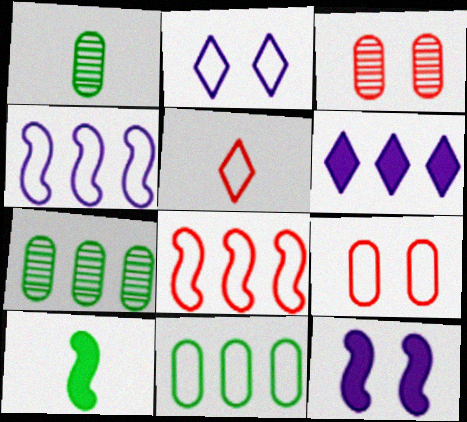[[5, 7, 12], 
[5, 8, 9], 
[6, 7, 8]]